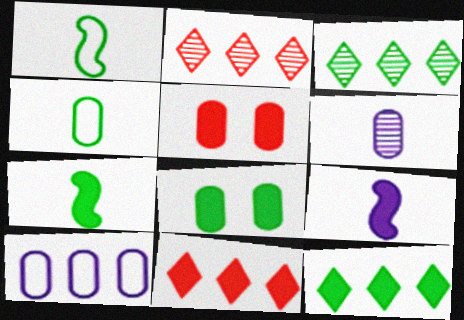[[1, 3, 8], 
[5, 9, 12], 
[7, 8, 12], 
[8, 9, 11]]